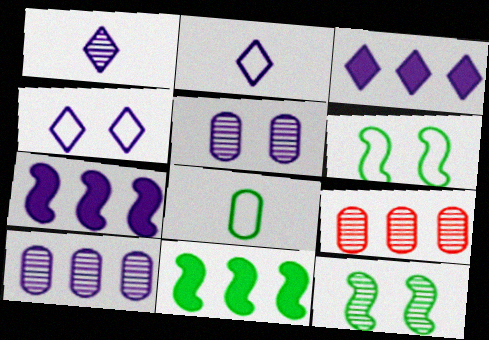[[1, 3, 4], 
[1, 9, 12], 
[2, 5, 7]]